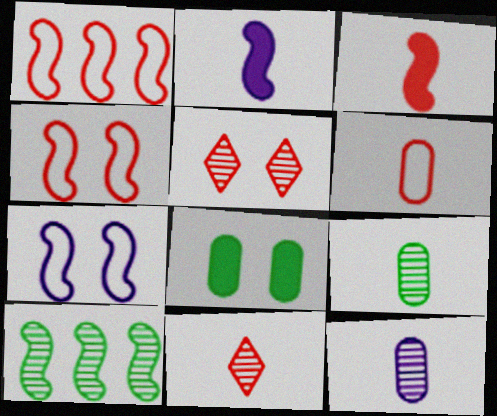[[2, 4, 10], 
[3, 6, 11], 
[3, 7, 10], 
[5, 7, 8], 
[5, 10, 12]]